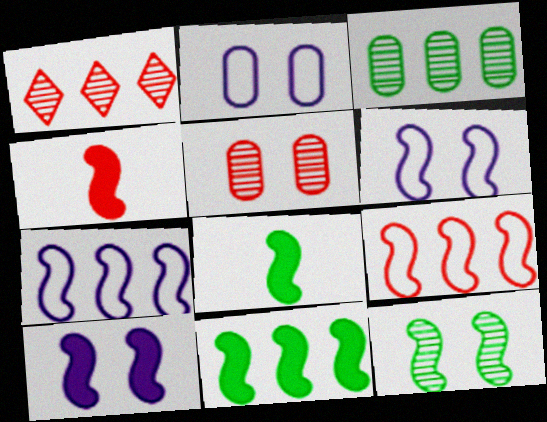[[1, 2, 8], 
[4, 7, 12], 
[4, 10, 11]]